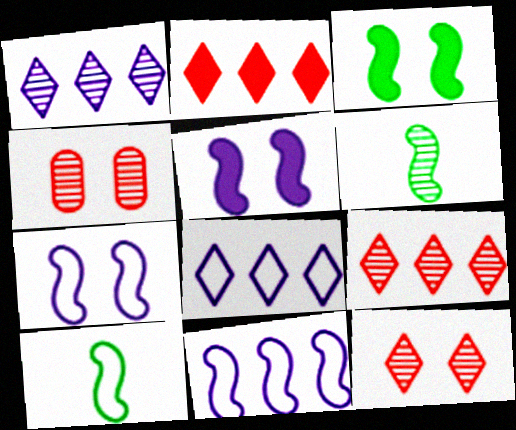[[1, 4, 6]]